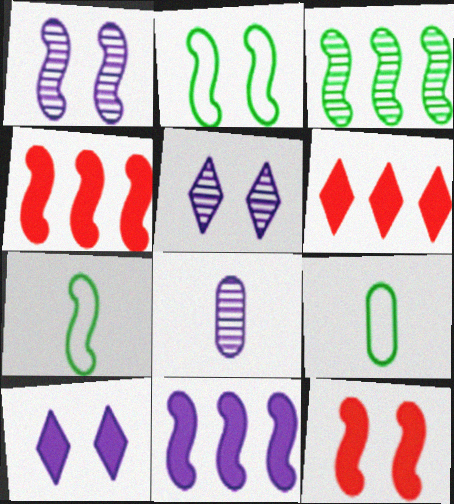[[1, 2, 12], 
[1, 4, 7], 
[1, 6, 9], 
[2, 6, 8], 
[4, 5, 9]]